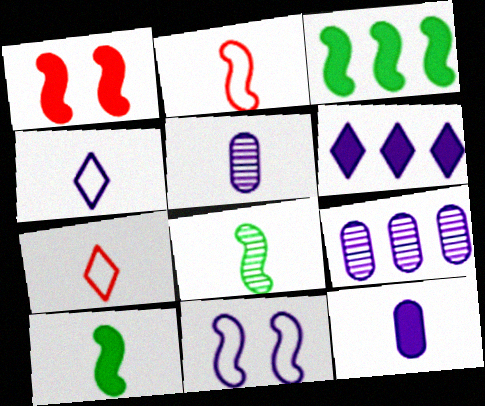[[5, 6, 11], 
[5, 7, 10], 
[7, 8, 12]]